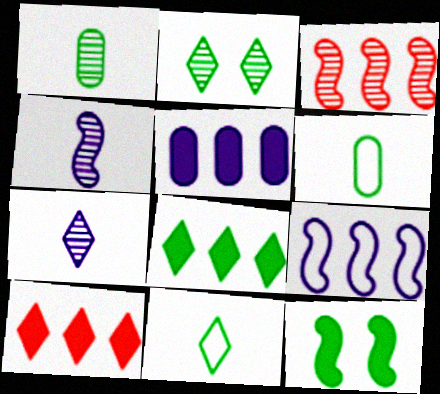[[2, 8, 11]]